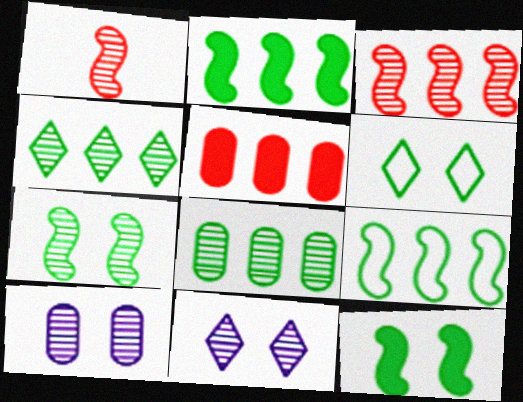[[1, 4, 10], 
[1, 8, 11]]